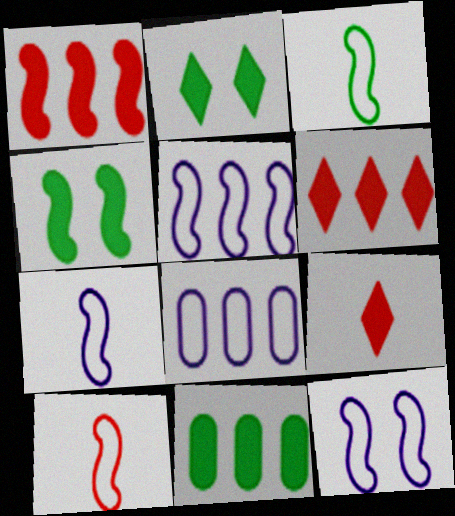[[3, 7, 10], 
[5, 7, 12]]